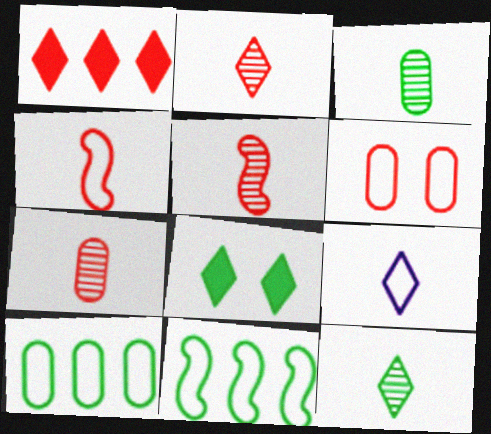[[1, 5, 6], 
[2, 5, 7], 
[3, 8, 11], 
[6, 9, 11]]